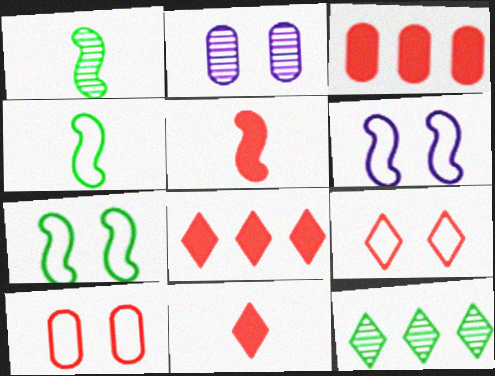[[2, 4, 8]]